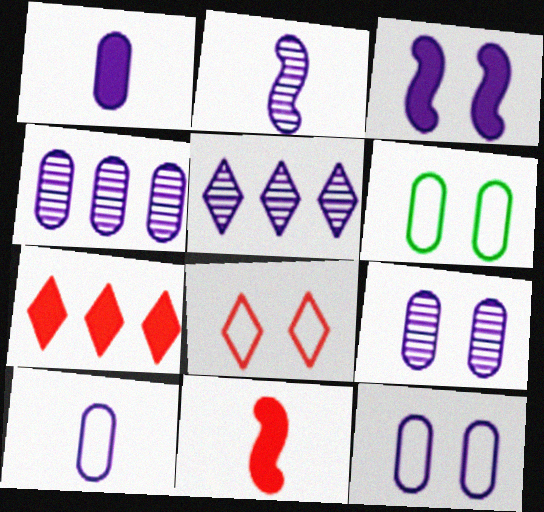[[1, 4, 12], 
[2, 5, 9], 
[2, 6, 7], 
[3, 5, 10], 
[5, 6, 11]]